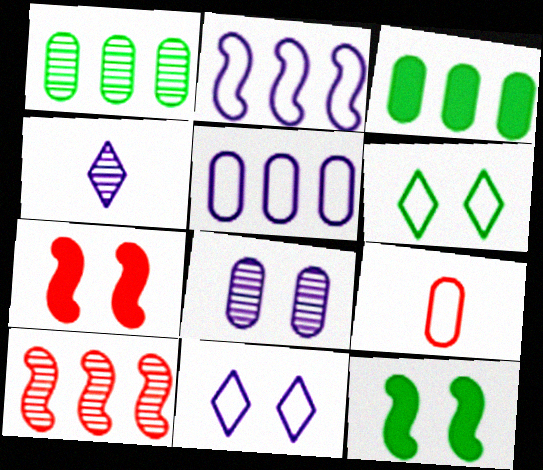[[2, 6, 9], 
[3, 8, 9], 
[6, 7, 8]]